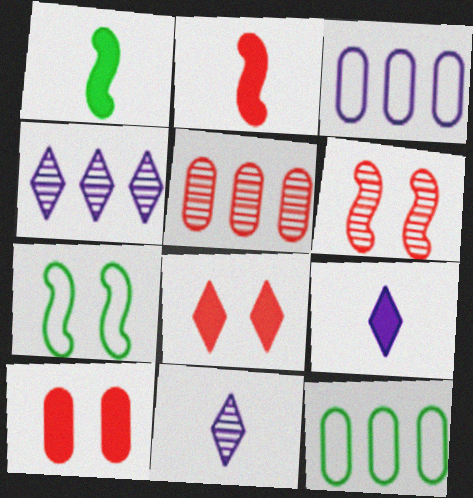[[5, 7, 9], 
[6, 9, 12]]